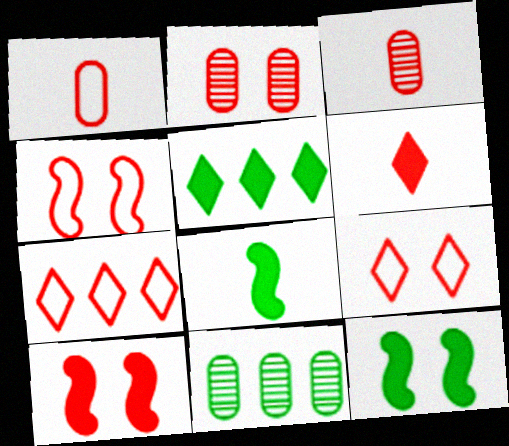[[1, 4, 7], 
[2, 9, 10], 
[3, 7, 10]]